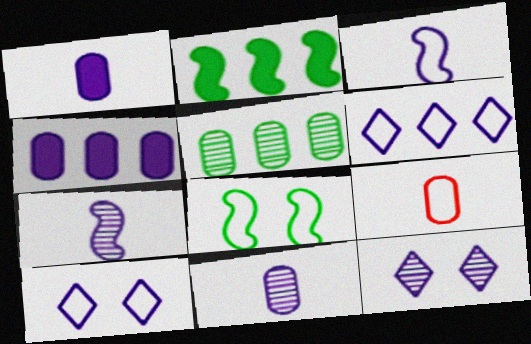[[2, 9, 12], 
[3, 4, 12], 
[4, 7, 10], 
[6, 8, 9]]